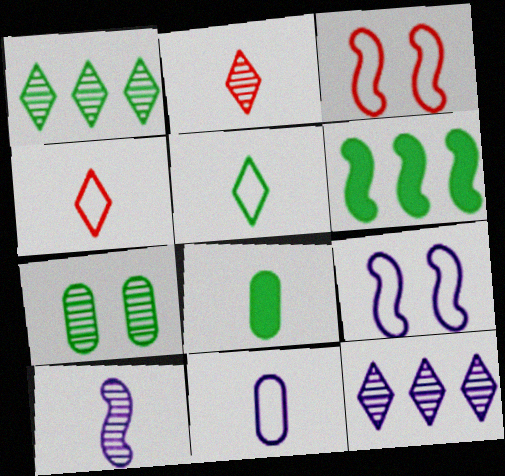[[3, 6, 10], 
[3, 8, 12], 
[4, 8, 10], 
[5, 6, 7]]